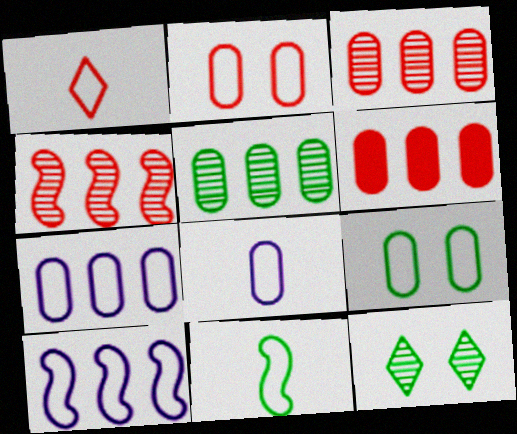[[1, 8, 11], 
[1, 9, 10], 
[5, 6, 7]]